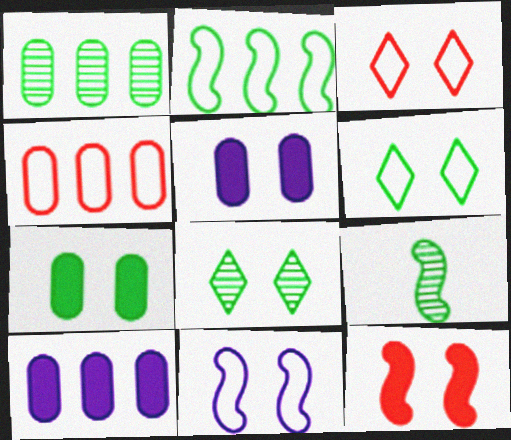[[1, 4, 10], 
[1, 8, 9], 
[3, 9, 10]]